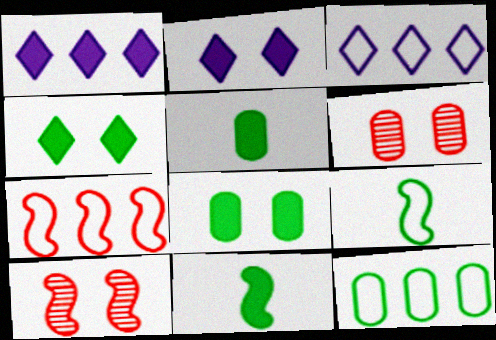[[1, 6, 9], 
[3, 5, 10], 
[3, 6, 11], 
[3, 7, 12]]